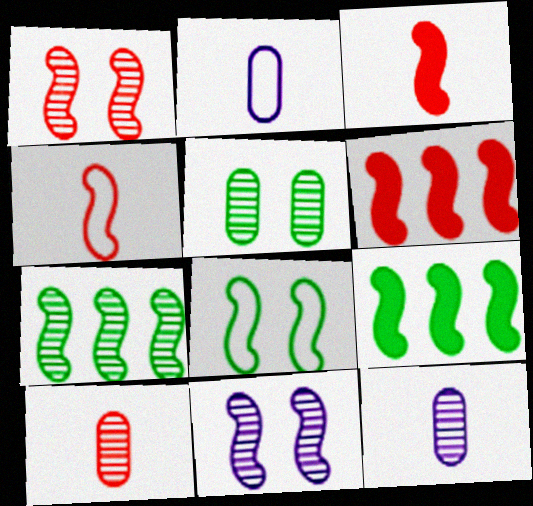[[1, 4, 6], 
[4, 9, 11]]